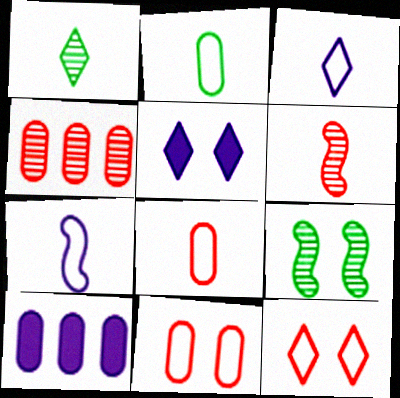[[5, 9, 11]]